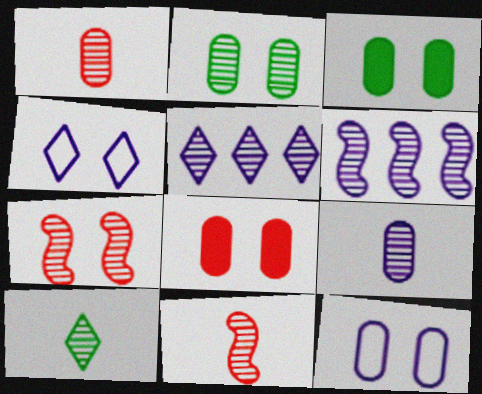[[2, 5, 11], 
[2, 8, 12], 
[3, 4, 7], 
[9, 10, 11]]